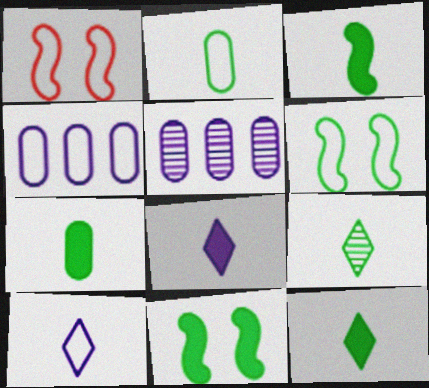[[1, 5, 12], 
[2, 3, 9], 
[3, 7, 12]]